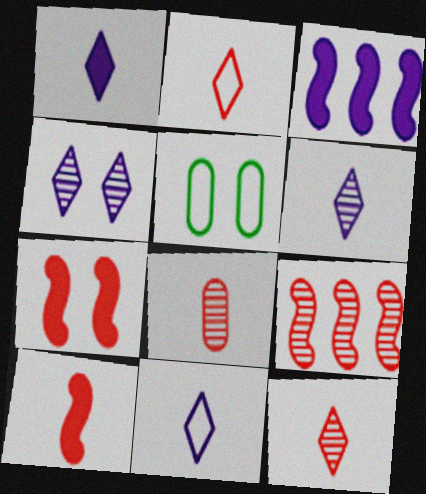[[1, 5, 9], 
[1, 6, 11], 
[2, 8, 10], 
[3, 5, 12], 
[4, 5, 7]]